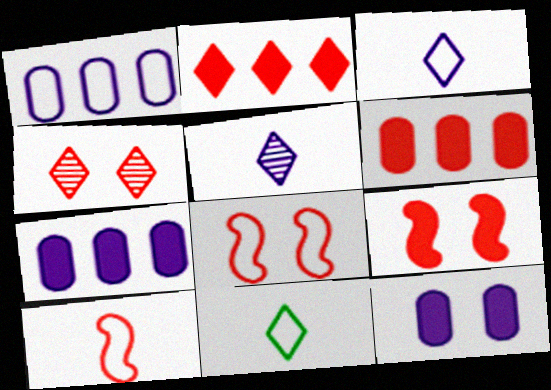[[1, 8, 11], 
[4, 6, 10]]